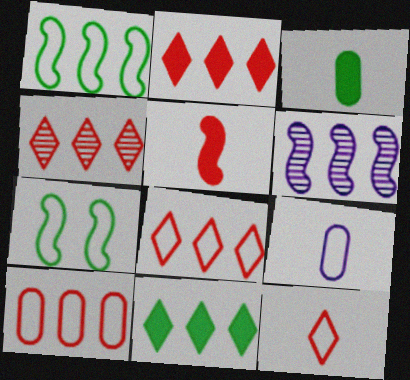[[2, 4, 8], 
[5, 6, 7], 
[6, 10, 11], 
[7, 8, 9]]